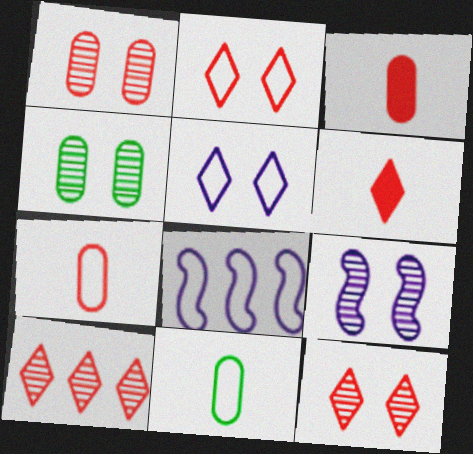[[2, 6, 10], 
[2, 8, 11], 
[4, 6, 8], 
[4, 9, 12]]